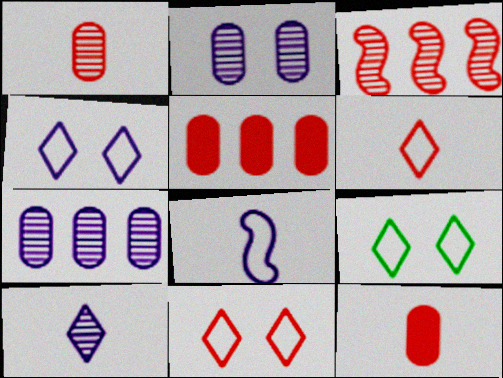[[3, 11, 12], 
[4, 9, 11]]